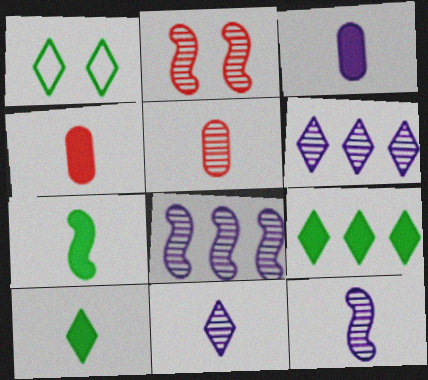[[1, 4, 8]]